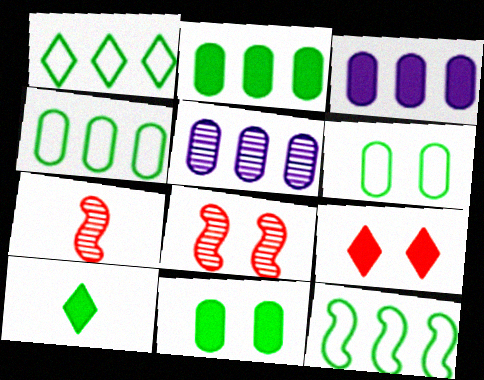[[1, 4, 12]]